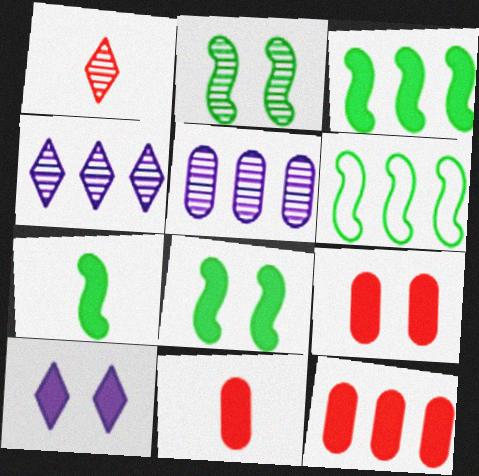[[1, 2, 5], 
[2, 6, 7], 
[3, 7, 8], 
[3, 10, 11], 
[4, 6, 12], 
[7, 10, 12], 
[8, 9, 10], 
[9, 11, 12]]